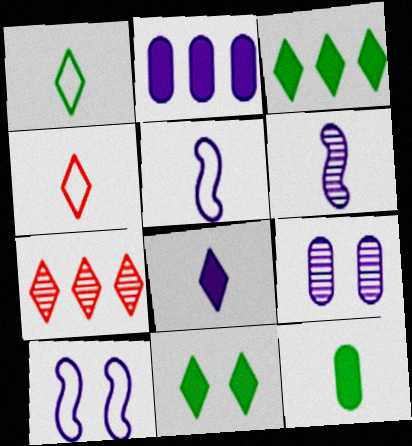[[4, 6, 12], 
[7, 10, 12]]